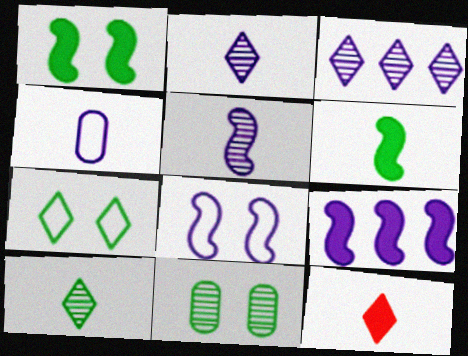[[1, 7, 11], 
[3, 7, 12], 
[5, 8, 9]]